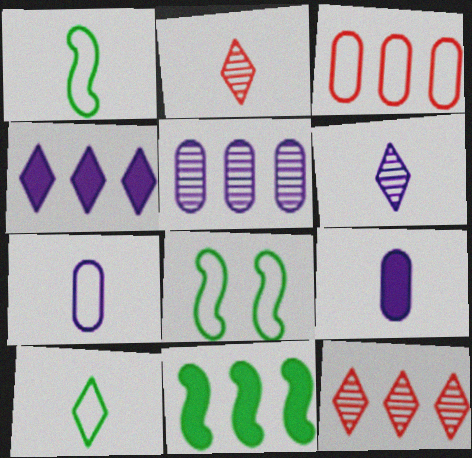[[1, 2, 9], 
[8, 9, 12]]